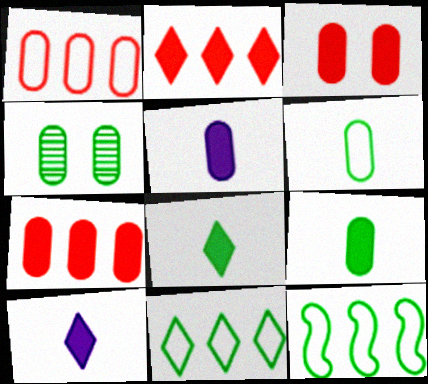[[1, 4, 5], 
[4, 8, 12]]